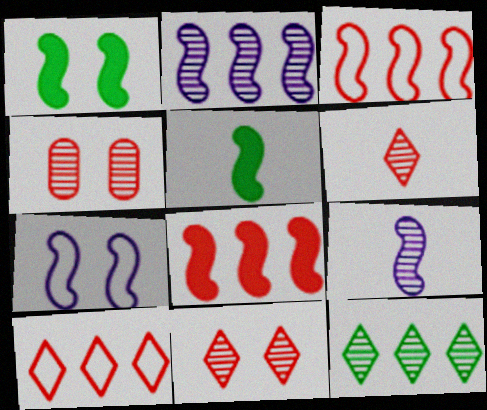[[1, 3, 9], 
[4, 9, 12]]